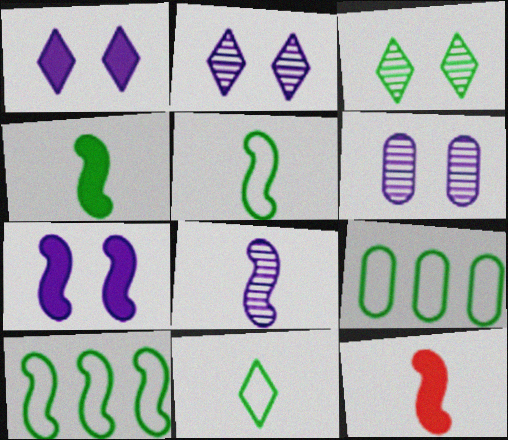[[2, 9, 12], 
[3, 4, 9], 
[5, 8, 12]]